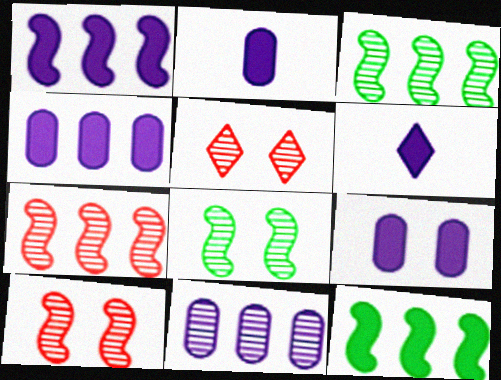[[1, 6, 9], 
[2, 4, 9]]